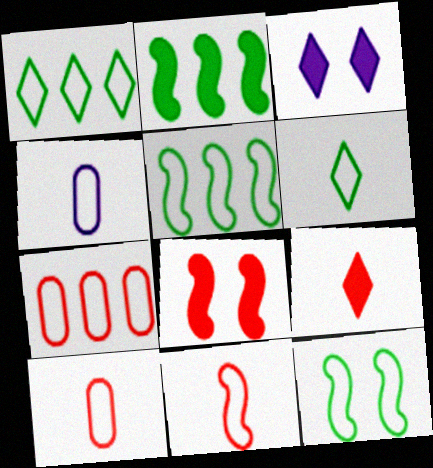[[4, 6, 11]]